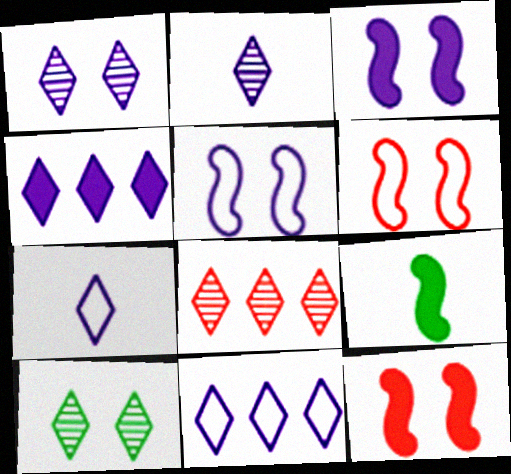[[1, 4, 7], 
[2, 8, 10]]